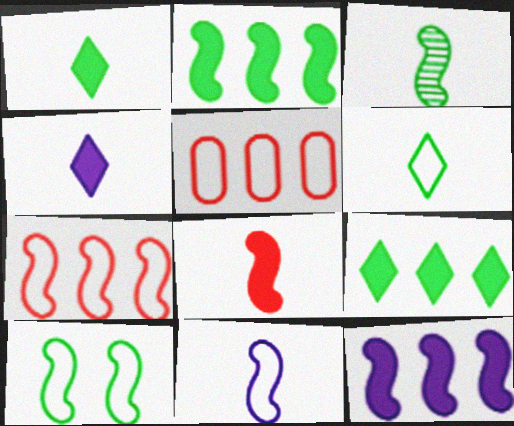[[2, 3, 10], 
[3, 8, 11], 
[7, 10, 11]]